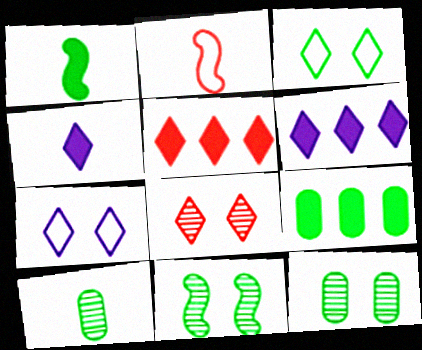[[2, 4, 10], 
[2, 6, 12]]